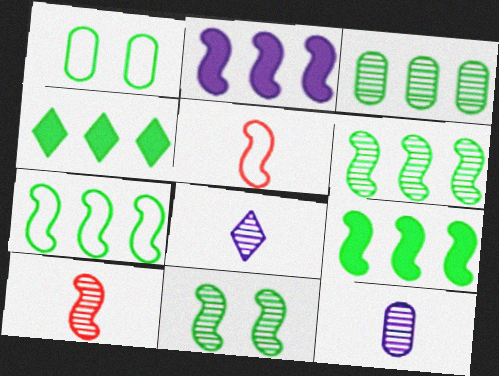[[2, 5, 11], 
[3, 4, 7], 
[6, 7, 9]]